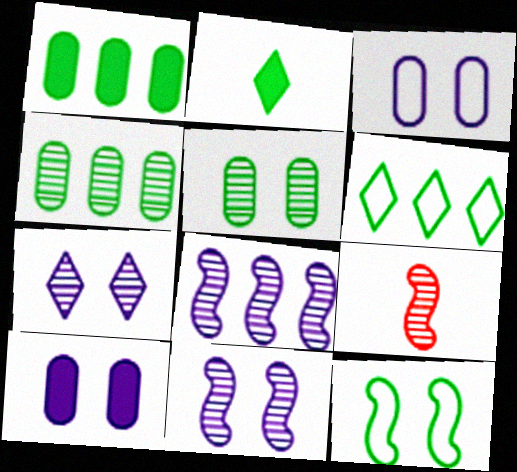[[2, 4, 12], 
[4, 7, 9], 
[6, 9, 10]]